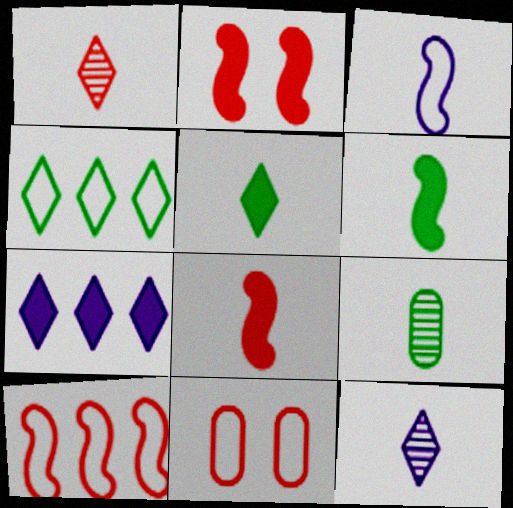[[3, 4, 11]]